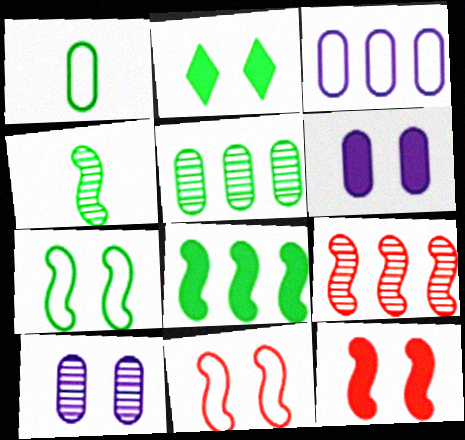[[2, 6, 12], 
[2, 10, 11], 
[4, 7, 8]]